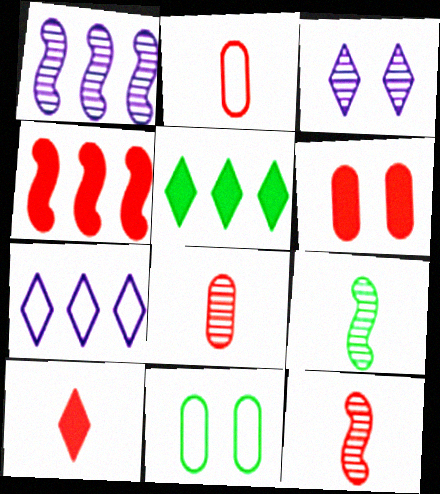[[1, 10, 11], 
[2, 10, 12], 
[4, 6, 10], 
[5, 9, 11], 
[6, 7, 9]]